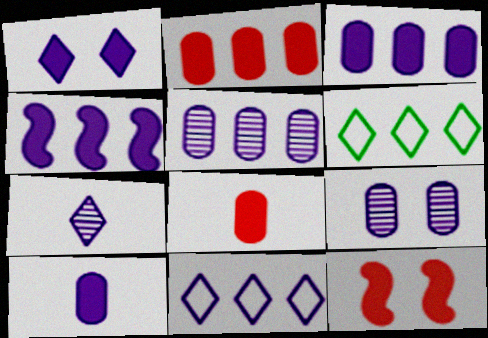[[1, 4, 10], 
[1, 7, 11], 
[4, 5, 11]]